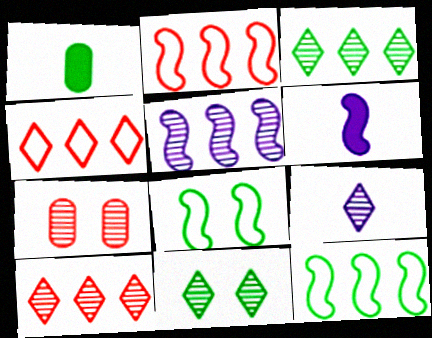[[1, 3, 8], 
[1, 11, 12], 
[9, 10, 11]]